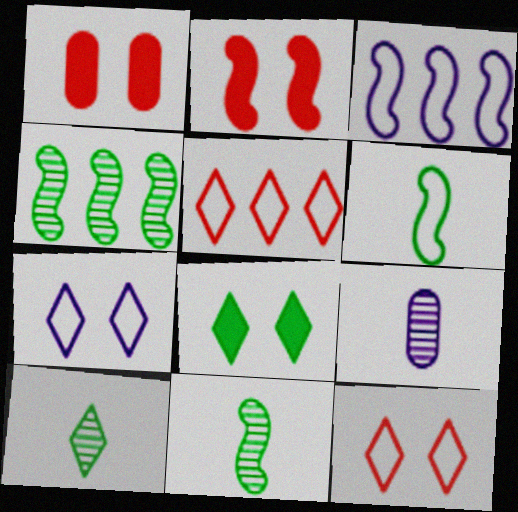[[1, 3, 10], 
[2, 3, 11]]